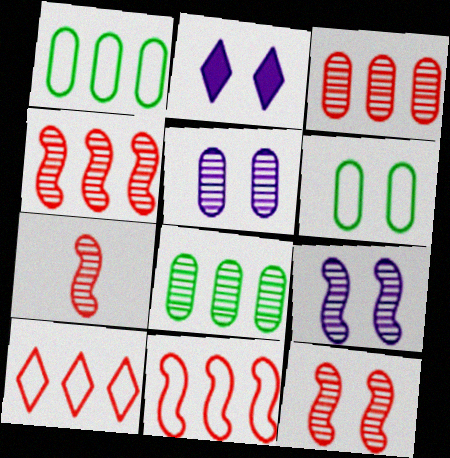[[1, 2, 7], 
[2, 6, 12], 
[4, 7, 12]]